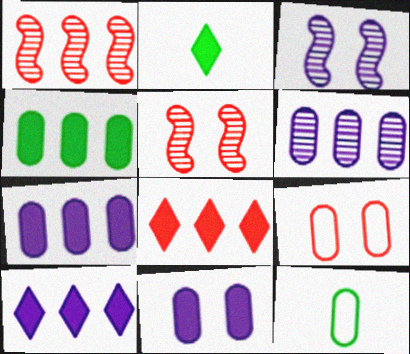[[3, 8, 12], 
[5, 10, 12]]